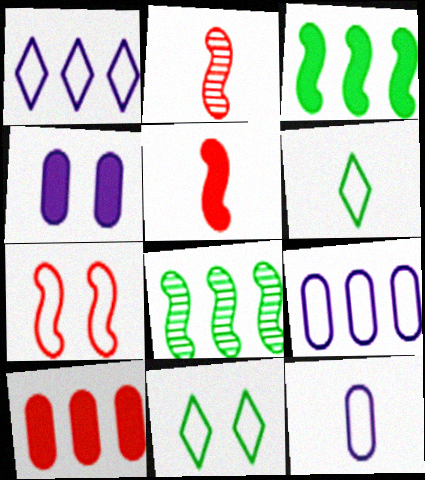[[1, 8, 10], 
[6, 7, 9]]